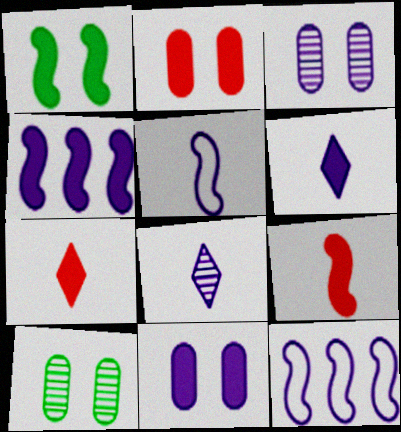[[1, 4, 9], 
[3, 6, 12], 
[4, 6, 11], 
[7, 10, 12], 
[8, 11, 12]]